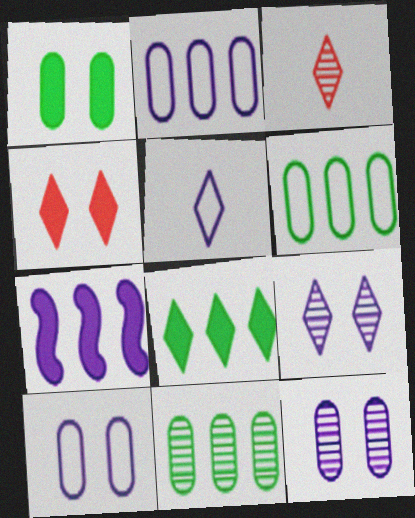[[5, 7, 12]]